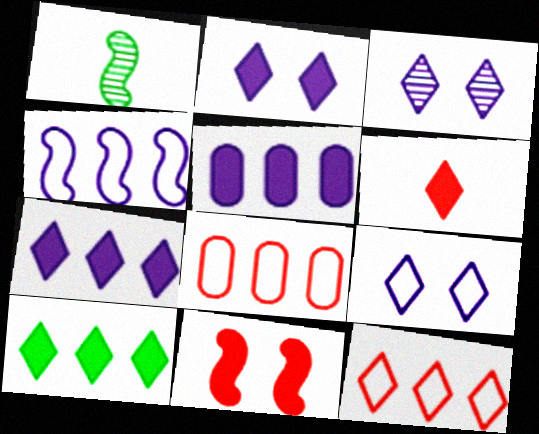[[1, 2, 8], 
[1, 4, 11], 
[2, 3, 9], 
[2, 6, 10]]